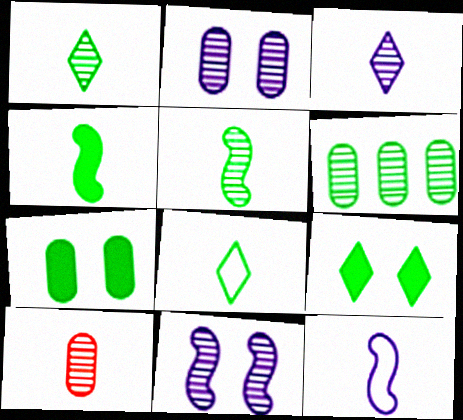[[2, 6, 10], 
[3, 5, 10]]